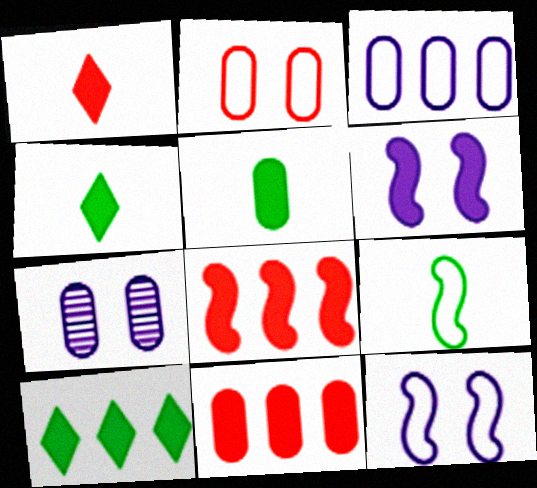[[4, 6, 11]]